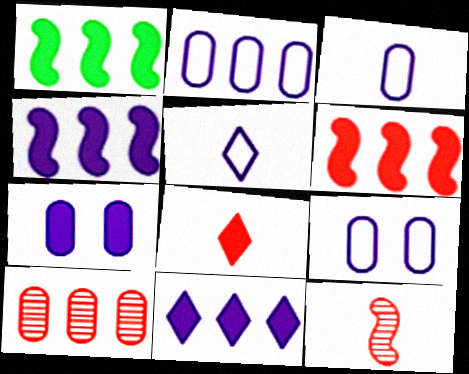[[1, 4, 6], 
[1, 7, 8], 
[2, 3, 9]]